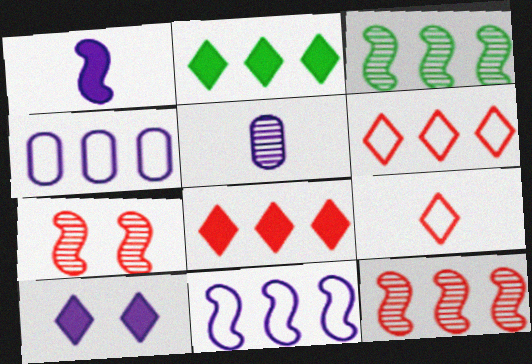[[2, 4, 12], 
[3, 4, 8], 
[5, 10, 11]]